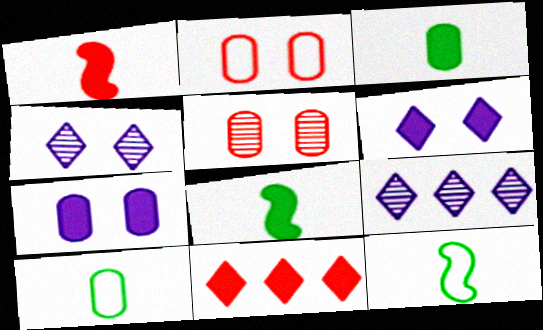[[2, 8, 9], 
[7, 8, 11]]